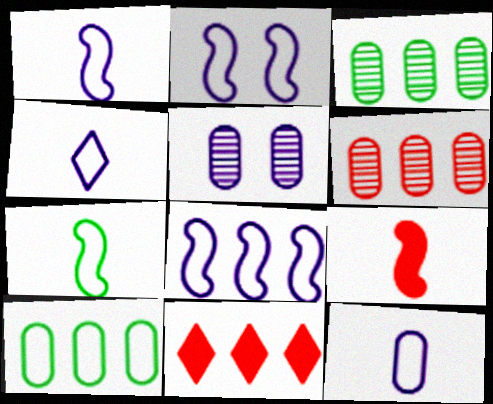[[1, 2, 8], 
[1, 4, 12], 
[3, 8, 11], 
[5, 7, 11]]